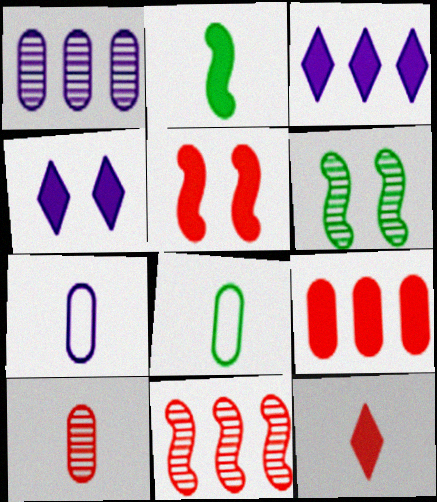[[2, 4, 9], 
[4, 8, 11], 
[5, 9, 12]]